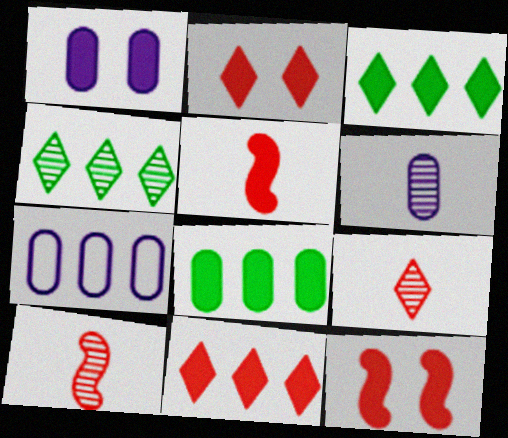[[1, 3, 5], 
[1, 6, 7]]